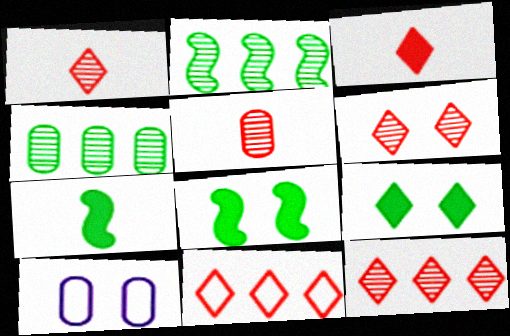[[1, 6, 12], 
[2, 3, 10], 
[3, 6, 11], 
[6, 8, 10], 
[7, 10, 12]]